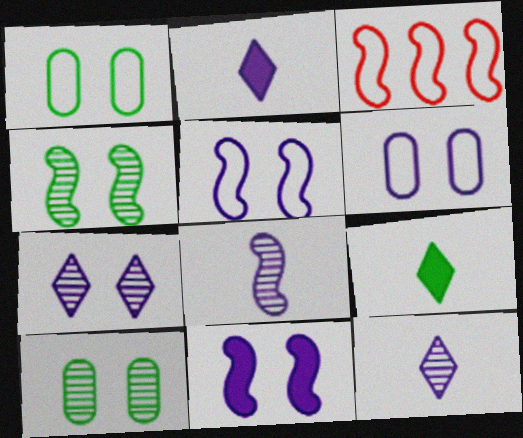[[2, 3, 10], 
[6, 7, 11]]